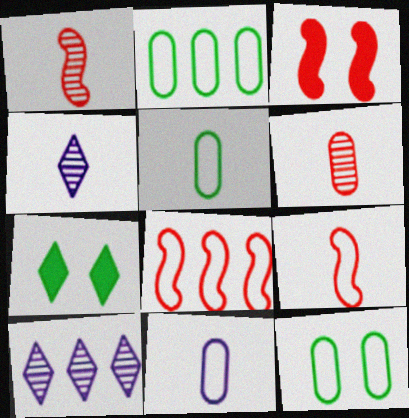[[1, 3, 8], 
[2, 3, 4], 
[2, 5, 12], 
[3, 5, 10]]